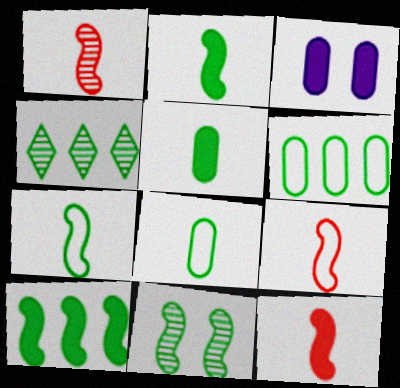[[1, 9, 12], 
[3, 4, 9], 
[4, 6, 10], 
[7, 10, 11]]